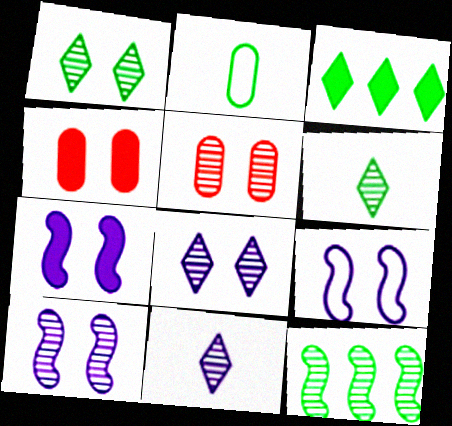[[1, 4, 9], 
[1, 5, 10], 
[5, 11, 12], 
[7, 9, 10]]